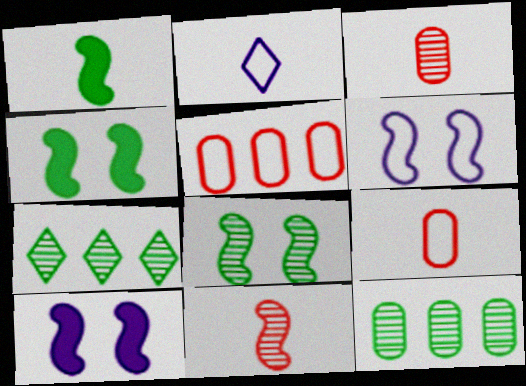[[1, 2, 3], 
[7, 9, 10]]